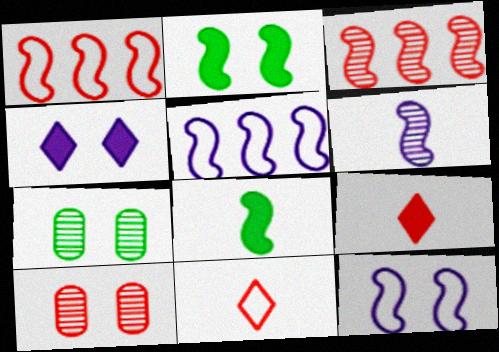[[1, 2, 6], 
[1, 9, 10], 
[3, 8, 12], 
[5, 7, 9]]